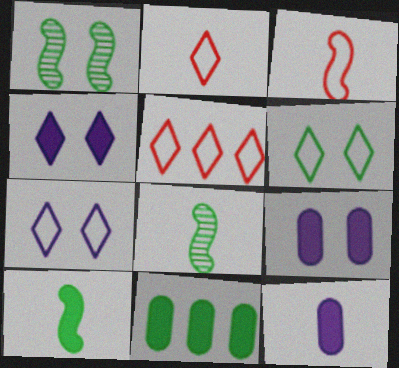[[1, 5, 12], 
[2, 8, 12], 
[5, 8, 9], 
[6, 8, 11]]